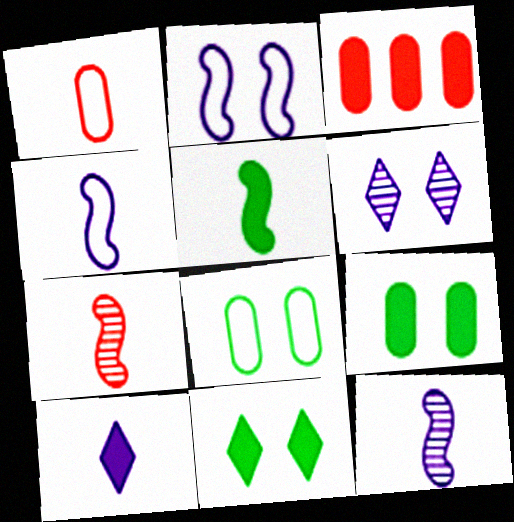[[4, 5, 7]]